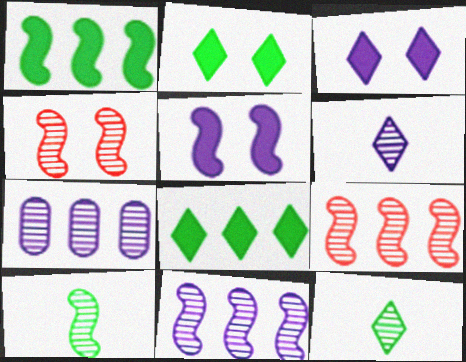[[4, 7, 12], 
[4, 10, 11]]